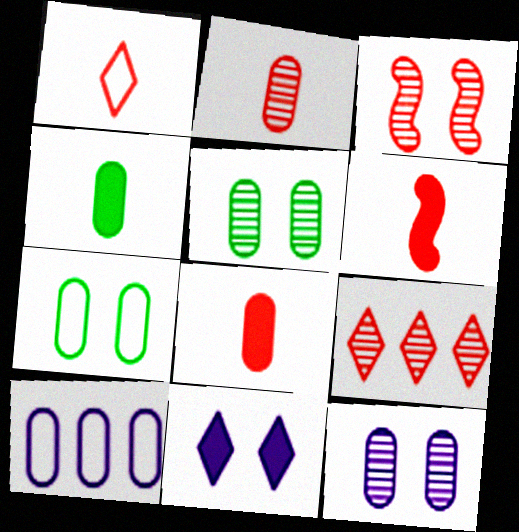[[1, 2, 6], 
[2, 3, 9], 
[3, 7, 11], 
[5, 8, 10]]